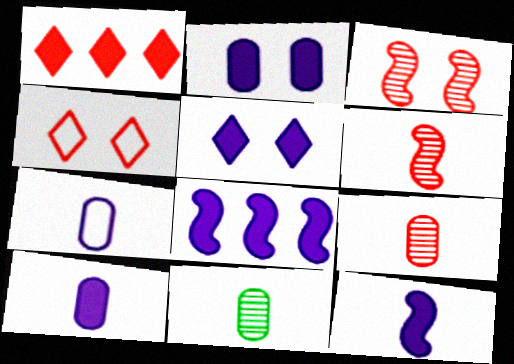[[4, 8, 11], 
[5, 8, 10]]